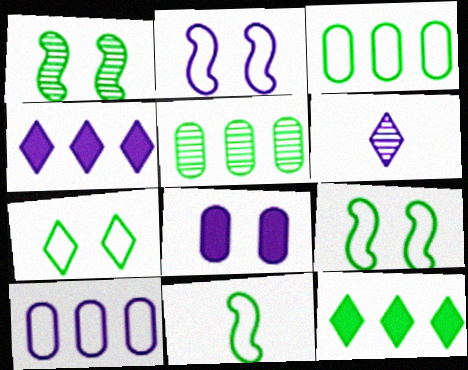[[3, 7, 11]]